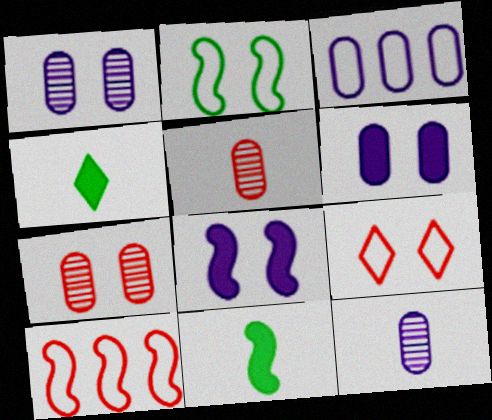[[1, 4, 10], 
[3, 6, 12]]